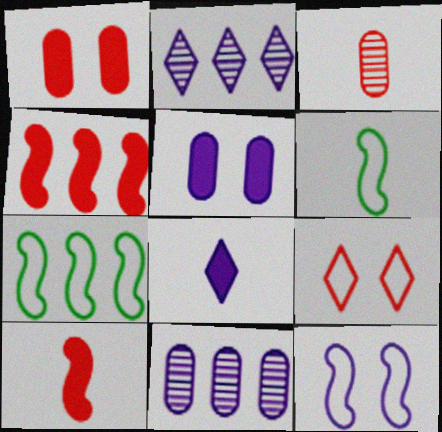[[1, 2, 6], 
[3, 4, 9], 
[3, 6, 8], 
[8, 11, 12]]